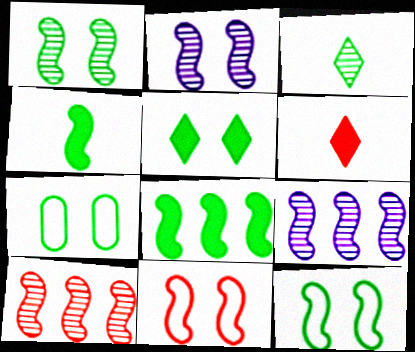[[1, 5, 7], 
[3, 7, 8], 
[4, 9, 11], 
[6, 7, 9]]